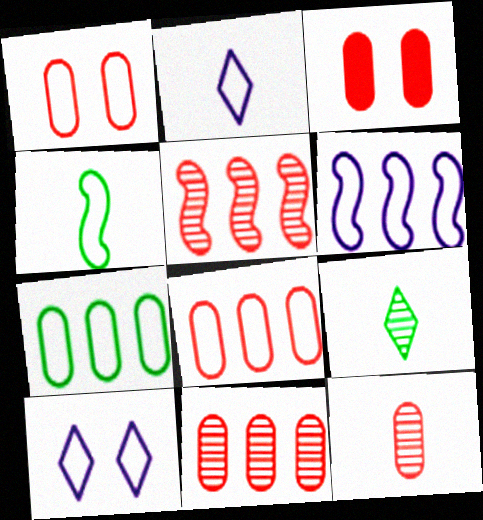[[3, 6, 9], 
[3, 8, 12], 
[4, 8, 10]]